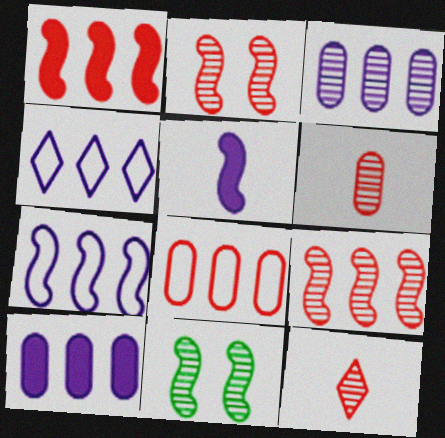[[3, 11, 12]]